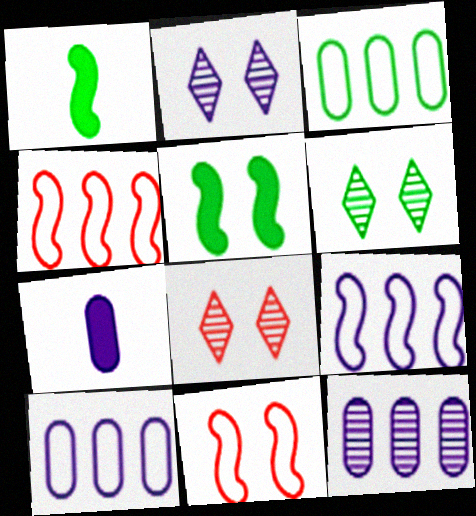[[1, 3, 6], 
[1, 8, 10], 
[2, 6, 8], 
[2, 7, 9], 
[4, 6, 7]]